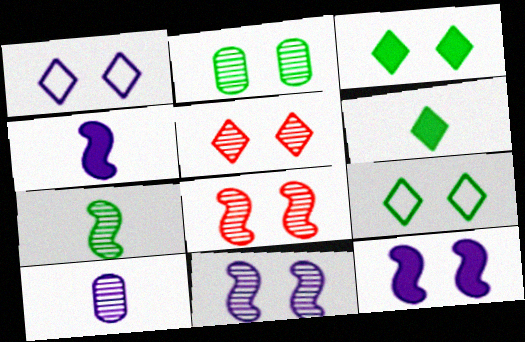[[1, 3, 5], 
[2, 5, 11]]